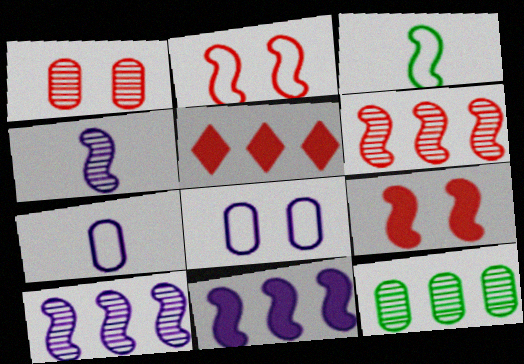[[3, 9, 10]]